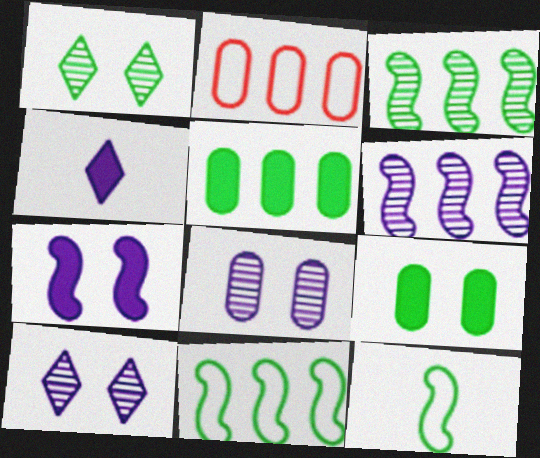[[1, 5, 12]]